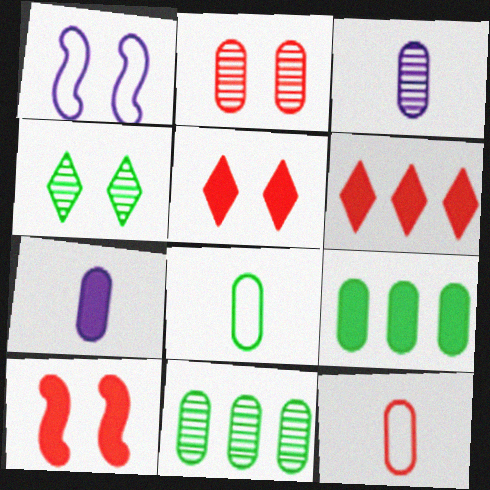[[2, 3, 11]]